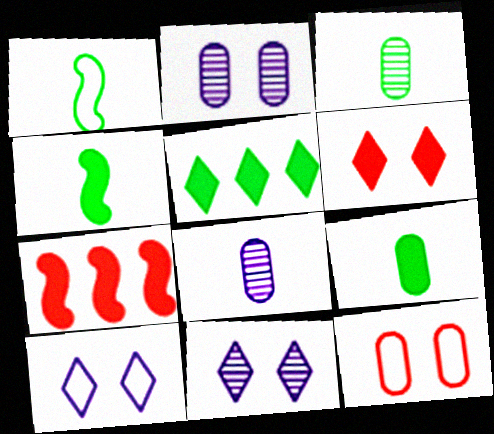[[3, 7, 10]]